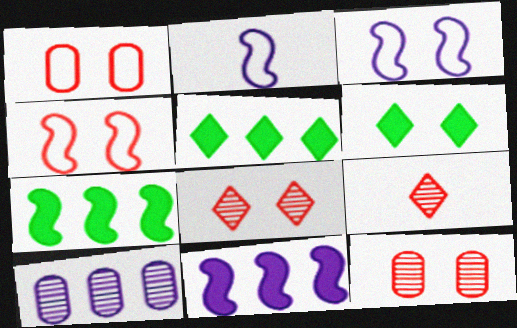[[2, 5, 12], 
[3, 6, 12]]